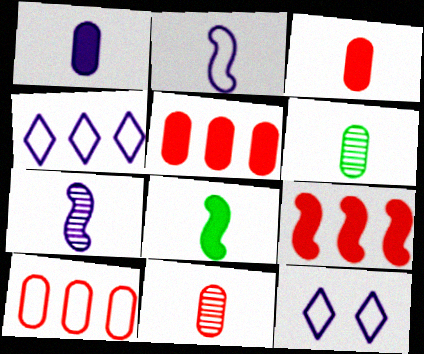[[6, 9, 12]]